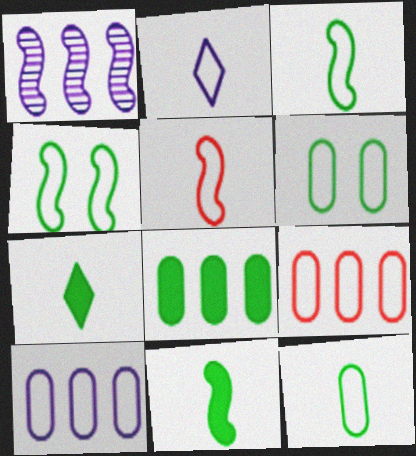[[2, 4, 9], 
[2, 5, 12]]